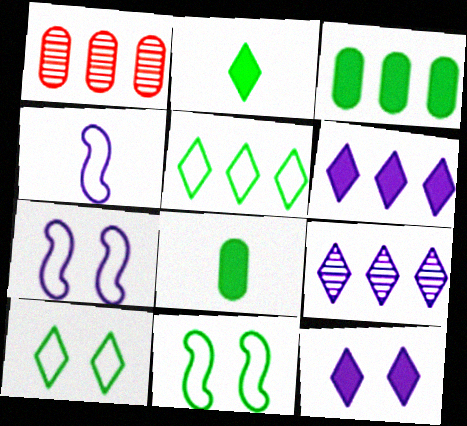[[1, 2, 7]]